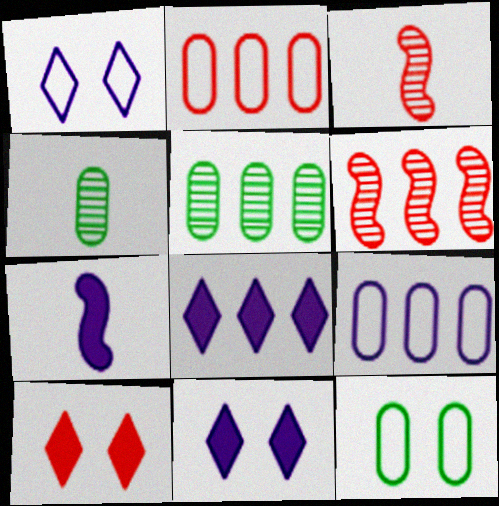[[2, 3, 10], 
[3, 8, 12]]